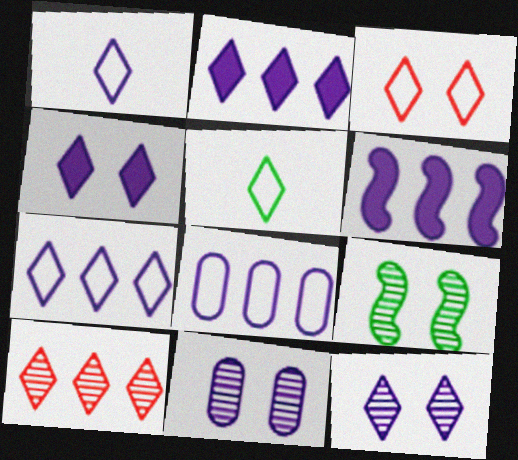[[1, 2, 12], 
[1, 6, 11], 
[3, 5, 7], 
[4, 5, 10]]